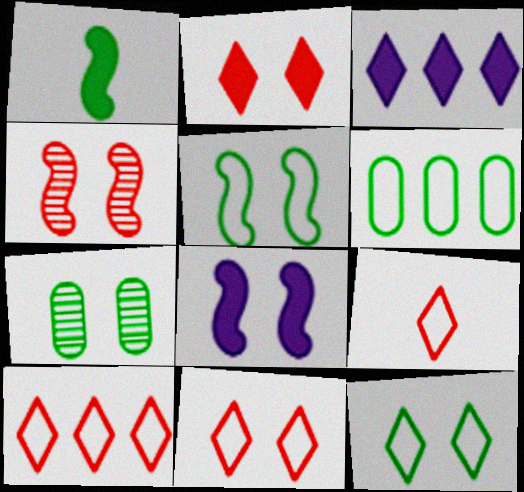[[4, 5, 8], 
[7, 8, 11], 
[9, 10, 11]]